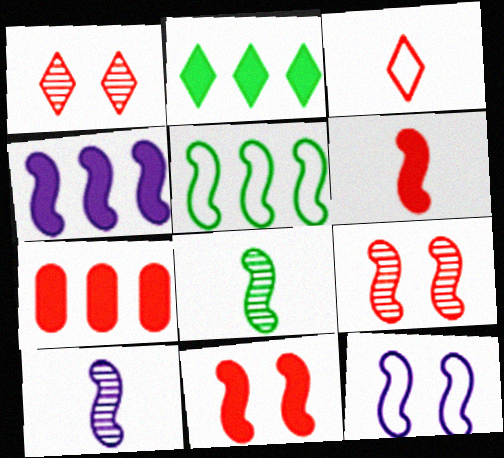[[2, 4, 7], 
[3, 7, 9], 
[4, 10, 12], 
[5, 10, 11]]